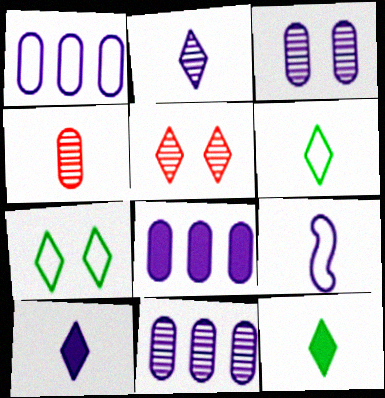[[1, 8, 11], 
[4, 9, 12]]